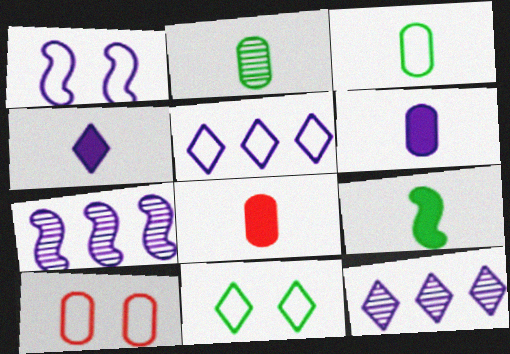[[1, 6, 12], 
[1, 10, 11], 
[4, 8, 9], 
[7, 8, 11], 
[9, 10, 12]]